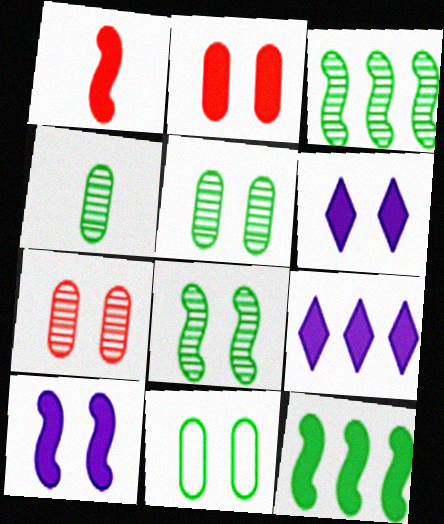[[1, 10, 12]]